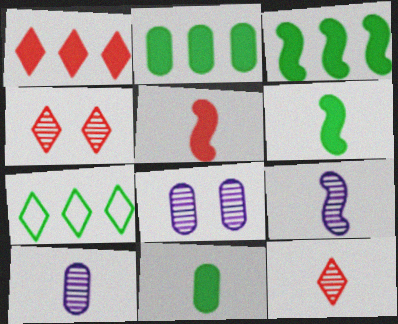[[5, 7, 8]]